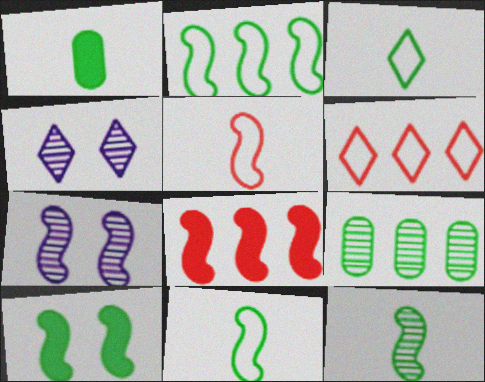[[1, 3, 12], 
[1, 6, 7], 
[2, 10, 12], 
[3, 9, 10], 
[7, 8, 11]]